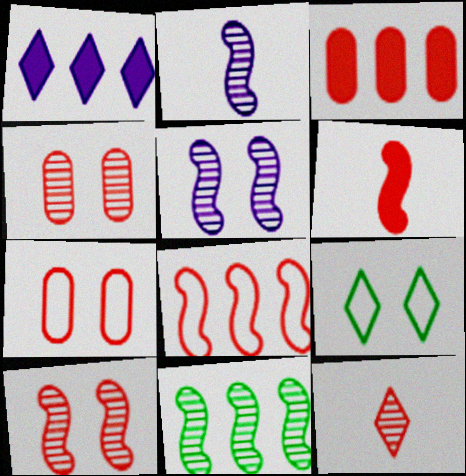[[1, 9, 12], 
[2, 3, 9], 
[2, 10, 11], 
[6, 8, 10]]